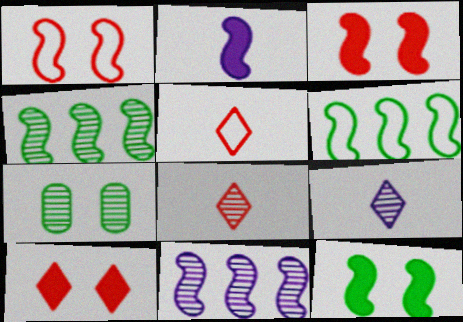[[1, 2, 4], 
[7, 8, 11]]